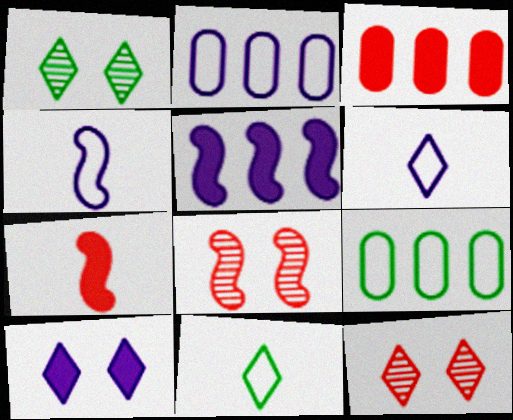[[1, 2, 7], 
[1, 3, 4]]